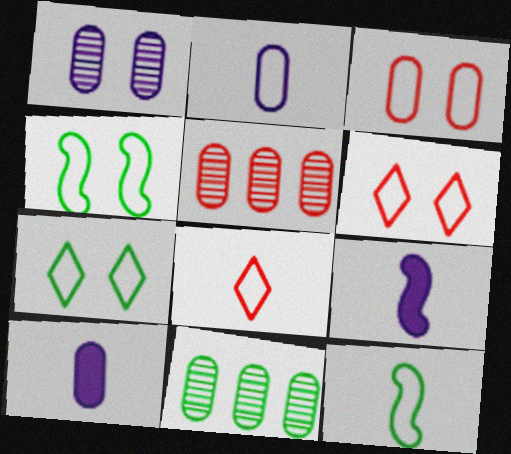[[2, 8, 12], 
[3, 10, 11], 
[5, 7, 9], 
[6, 9, 11]]